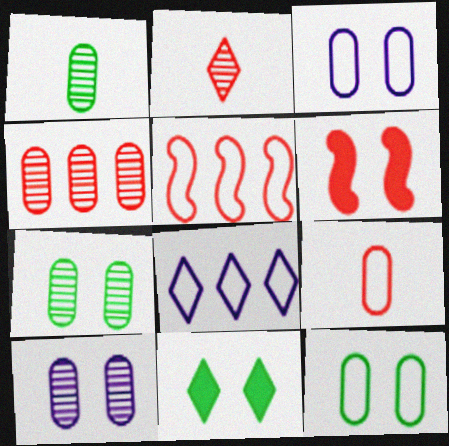[[1, 4, 10], 
[1, 6, 8], 
[2, 8, 11]]